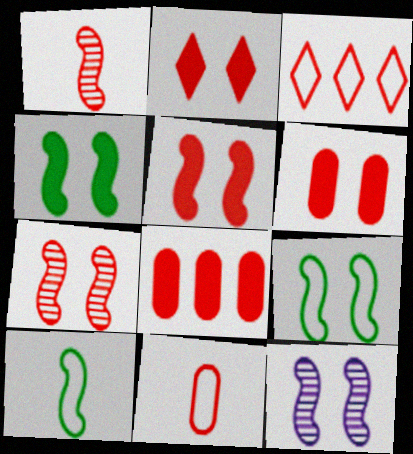[[1, 3, 6], 
[2, 5, 6], 
[5, 9, 12]]